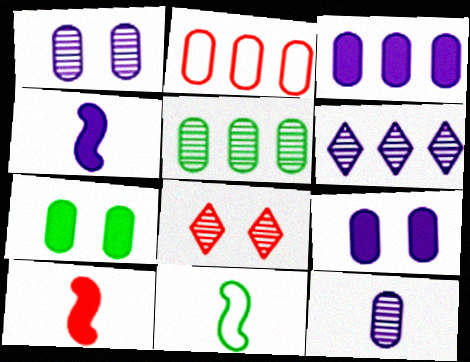[[2, 3, 5], 
[2, 7, 12], 
[2, 8, 10], 
[3, 8, 11]]